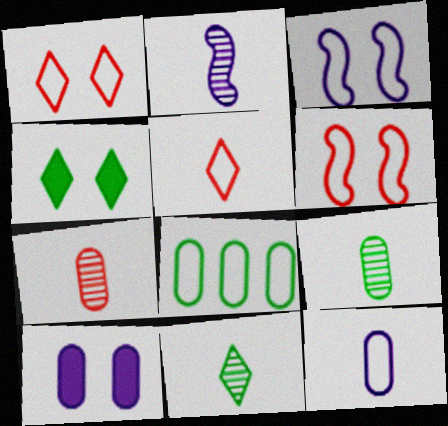[[2, 7, 11], 
[3, 5, 8], 
[7, 8, 10]]